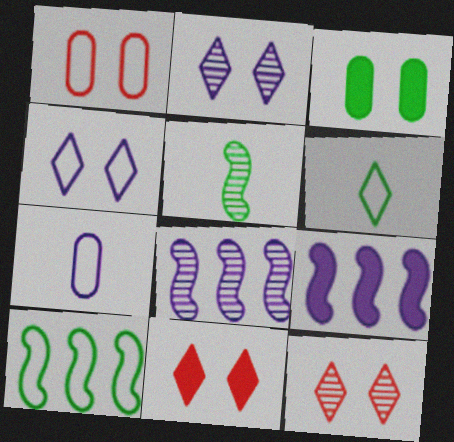[[2, 7, 9]]